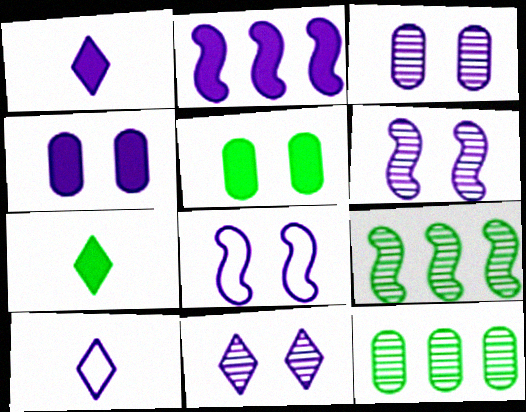[[1, 2, 4], 
[2, 3, 10], 
[3, 6, 11], 
[4, 8, 11]]